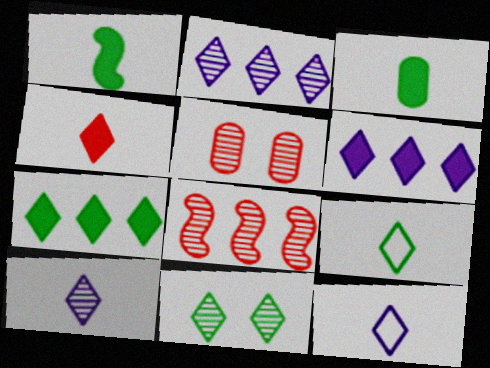[[4, 9, 10], 
[7, 9, 11]]